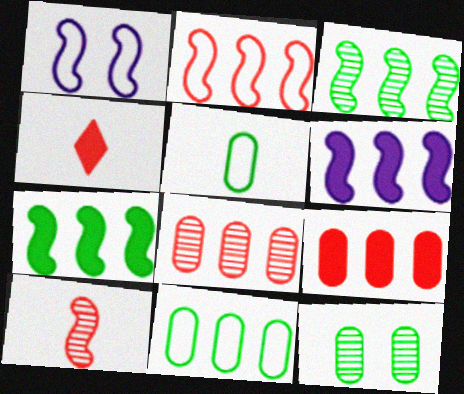[[1, 7, 10], 
[2, 3, 6]]